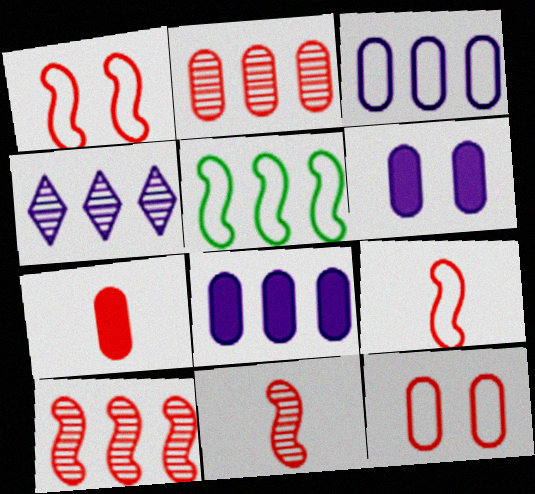[[2, 7, 12]]